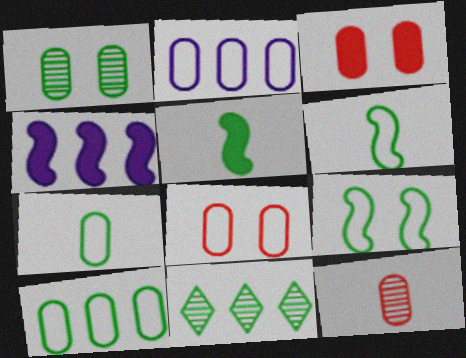[[2, 7, 8]]